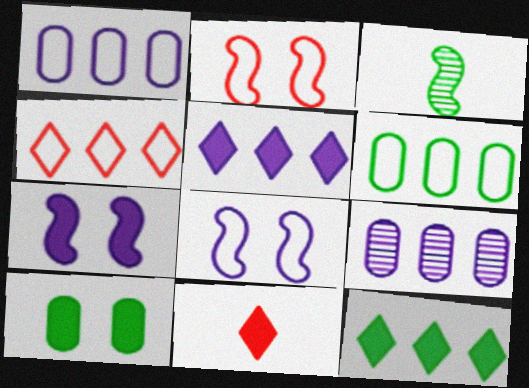[]